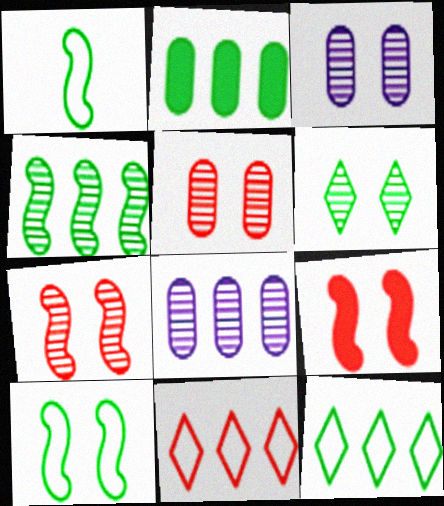[[1, 2, 6], 
[2, 4, 12], 
[3, 6, 7]]